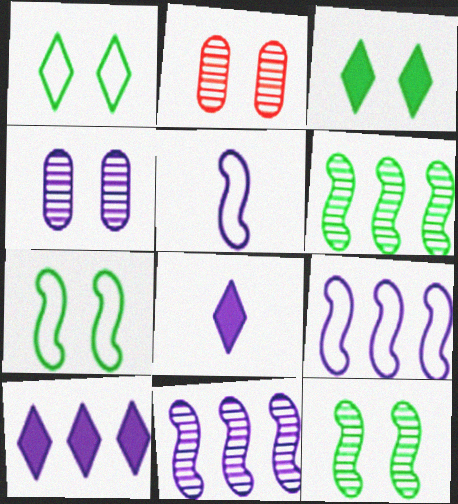[[4, 5, 10], 
[4, 8, 9]]